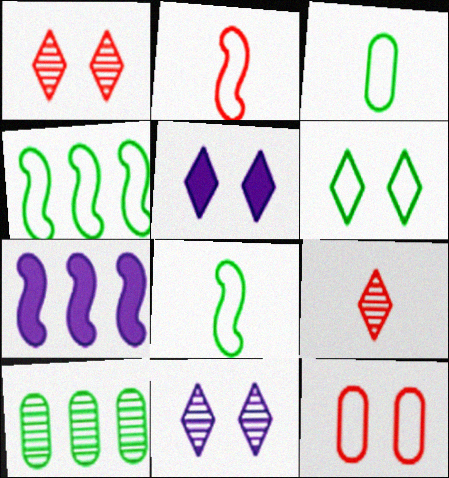[[1, 3, 7], 
[1, 5, 6], 
[2, 5, 10], 
[3, 4, 6]]